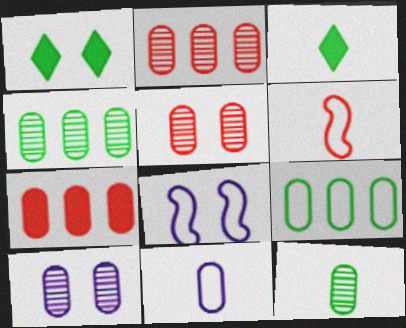[[1, 5, 8], 
[2, 3, 8], 
[2, 10, 12]]